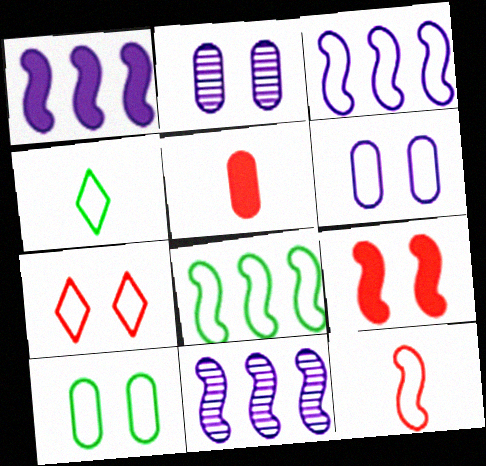[[1, 3, 11], 
[4, 8, 10]]